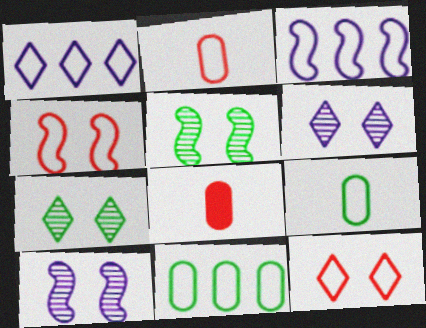[[1, 4, 9], 
[1, 5, 8], 
[3, 7, 8], 
[3, 9, 12]]